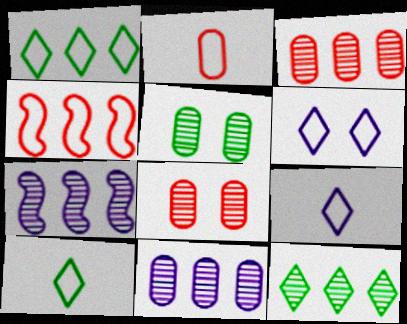[[3, 7, 12]]